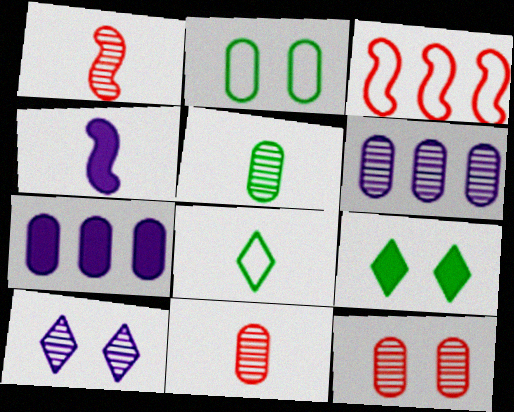[[2, 7, 11], 
[4, 8, 11], 
[5, 6, 12]]